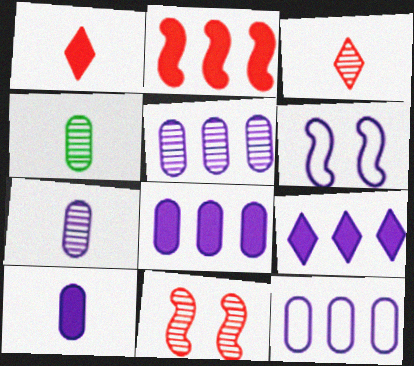[[5, 8, 12], 
[6, 7, 9]]